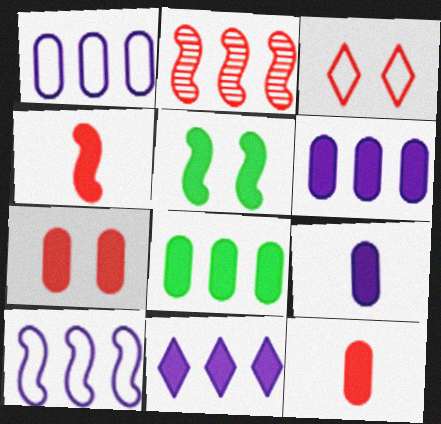[[2, 3, 12], 
[5, 11, 12], 
[7, 8, 9]]